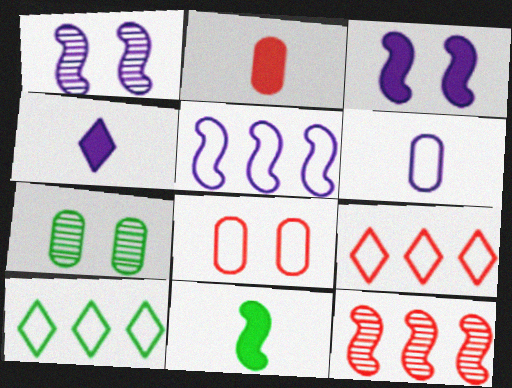[[1, 2, 10], 
[2, 4, 11], 
[7, 10, 11]]